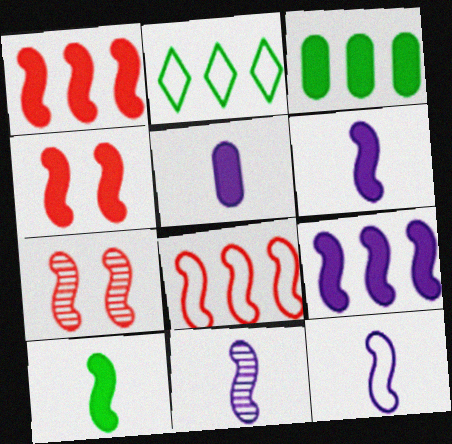[[2, 5, 7], 
[4, 9, 10], 
[6, 11, 12]]